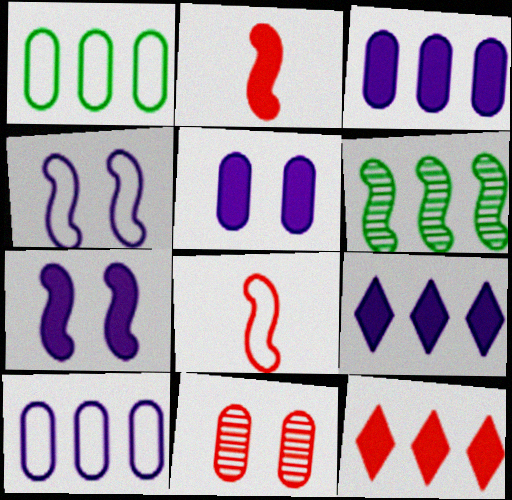[[2, 4, 6], 
[6, 7, 8], 
[6, 10, 12], 
[8, 11, 12]]